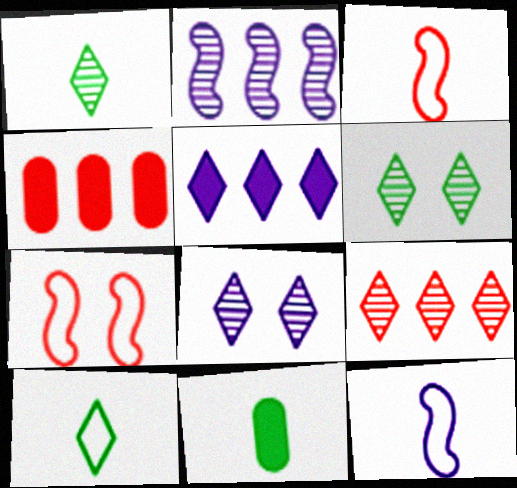[[1, 8, 9], 
[4, 6, 12]]